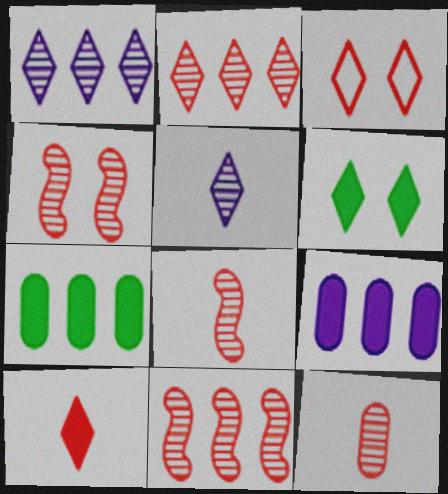[[2, 3, 10], 
[2, 4, 12], 
[4, 8, 11]]